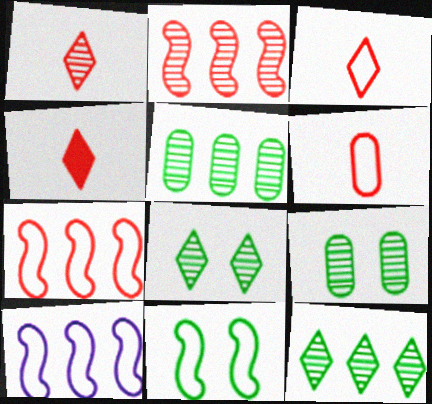[[1, 3, 4], 
[4, 9, 10]]